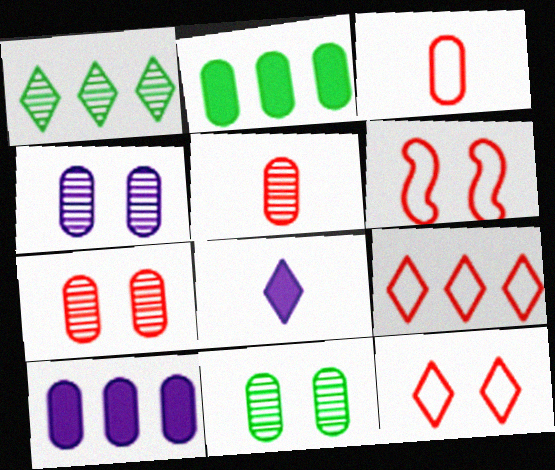[[1, 8, 12], 
[2, 3, 4], 
[3, 6, 9], 
[3, 10, 11], 
[4, 7, 11]]